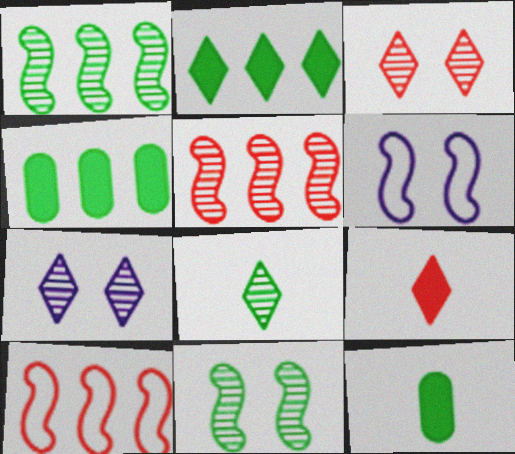[[7, 10, 12]]